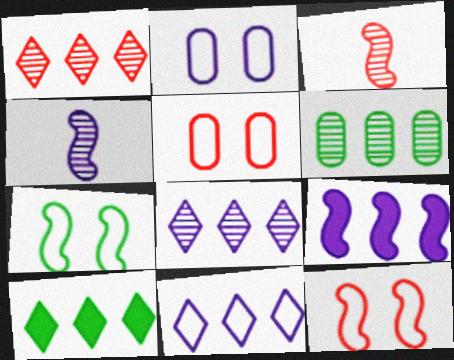[[1, 10, 11], 
[2, 3, 10], 
[3, 7, 9], 
[4, 5, 10]]